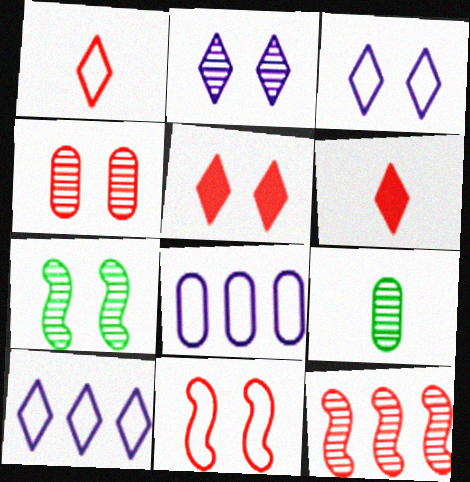[[2, 4, 7], 
[2, 9, 12], 
[4, 5, 11], 
[6, 7, 8]]